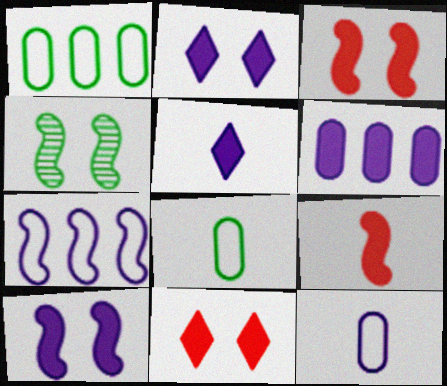[[4, 7, 9], 
[5, 6, 10]]